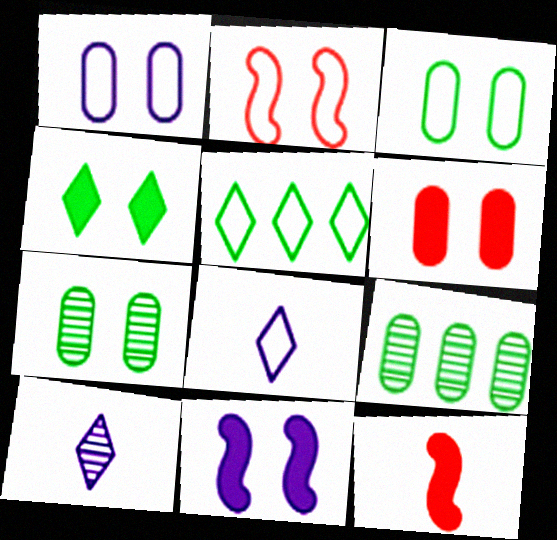[[1, 6, 7], 
[4, 6, 11]]